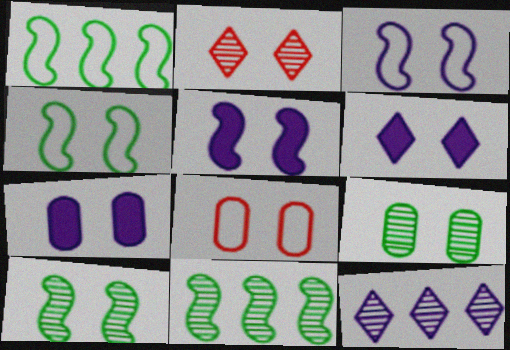[[2, 4, 7], 
[5, 6, 7], 
[6, 8, 10], 
[7, 8, 9]]